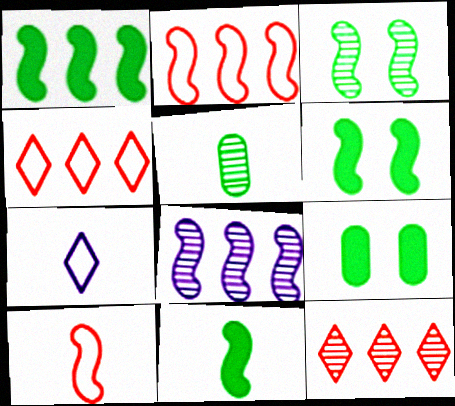[[1, 2, 8], 
[1, 6, 11], 
[6, 8, 10]]